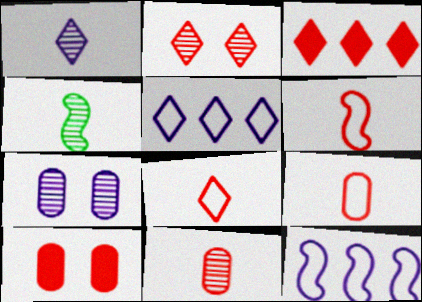[[1, 4, 11], 
[2, 3, 8], 
[4, 5, 10], 
[6, 8, 9]]